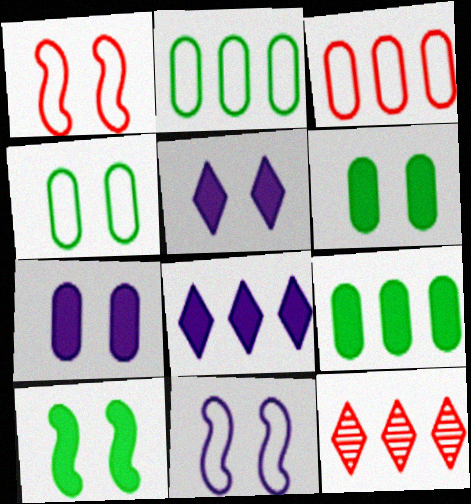[]